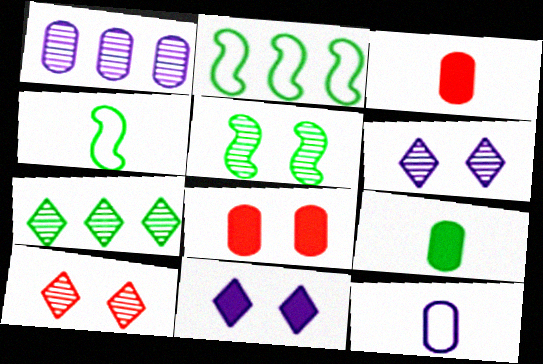[[2, 3, 6]]